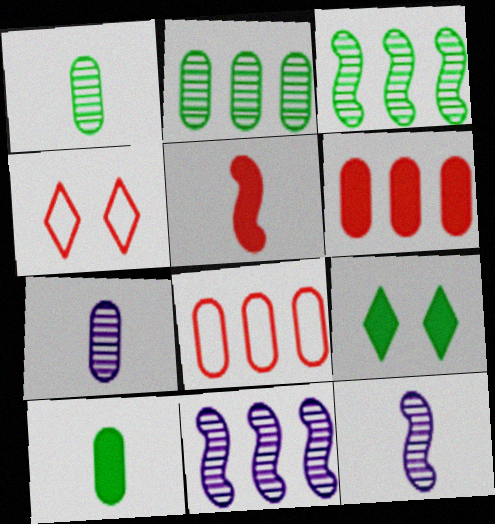[[4, 10, 11], 
[8, 9, 12]]